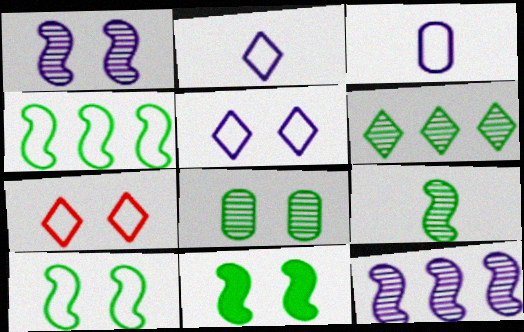[[3, 4, 7], 
[4, 9, 11], 
[6, 8, 9]]